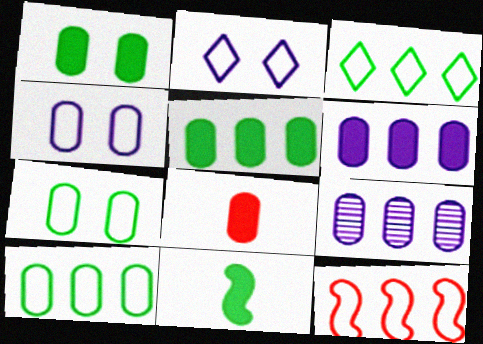[[1, 6, 8], 
[7, 8, 9]]